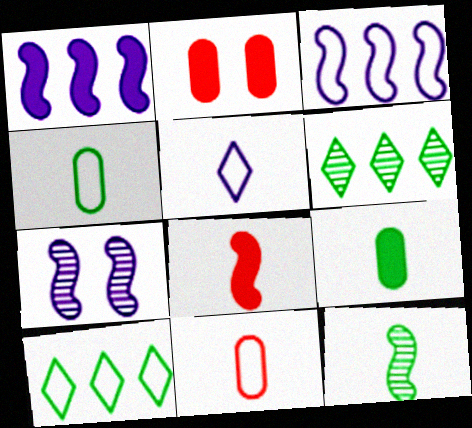[]